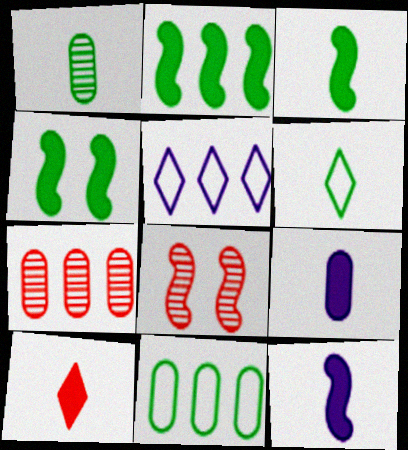[[1, 3, 6], 
[2, 3, 4], 
[2, 5, 7], 
[3, 9, 10]]